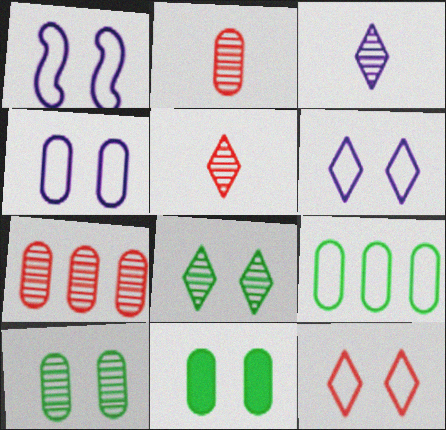[[1, 4, 6]]